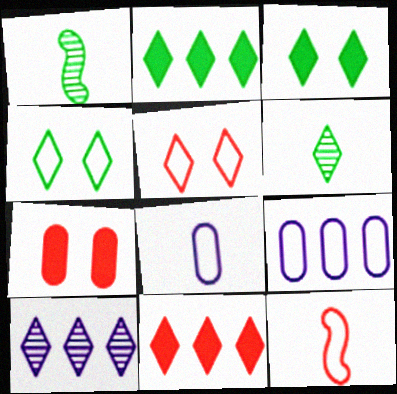[[2, 4, 6], 
[4, 9, 12]]